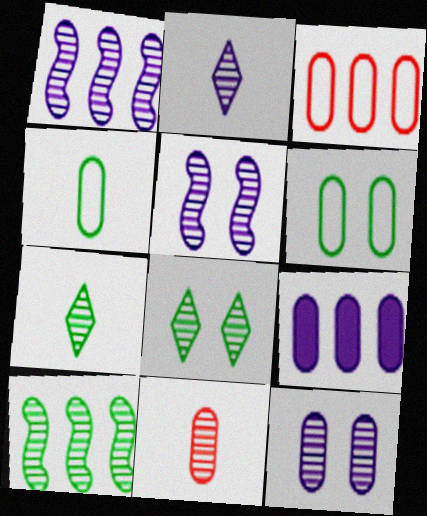[[1, 2, 12], 
[1, 8, 11], 
[6, 9, 11]]